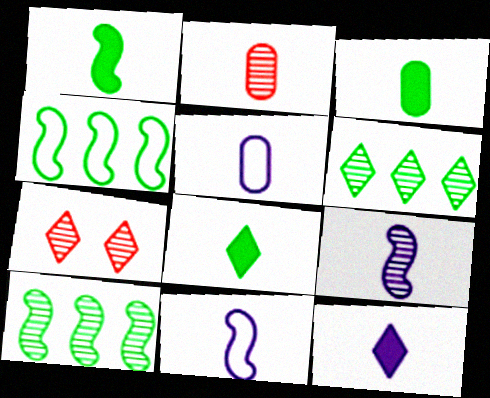[[1, 3, 8], 
[2, 3, 5], 
[2, 8, 11], 
[5, 9, 12]]